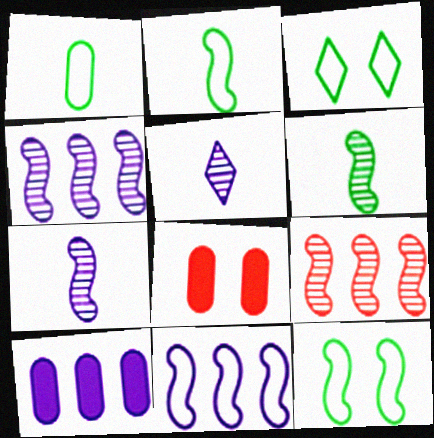[]